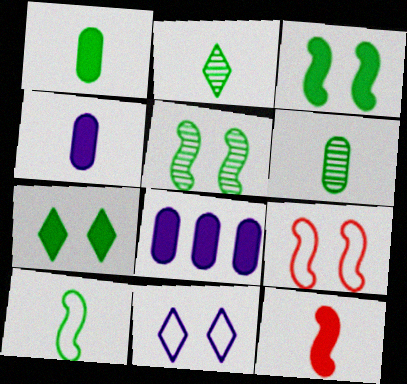[[1, 2, 10], 
[2, 8, 9], 
[7, 8, 12]]